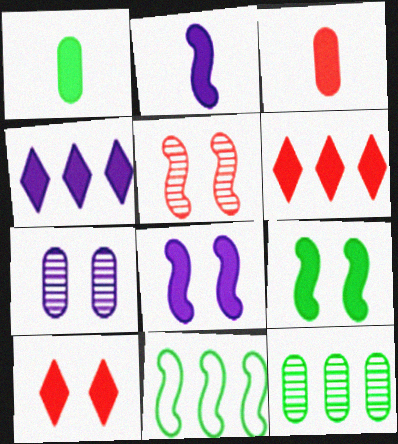[[1, 6, 8], 
[2, 5, 11], 
[3, 4, 9]]